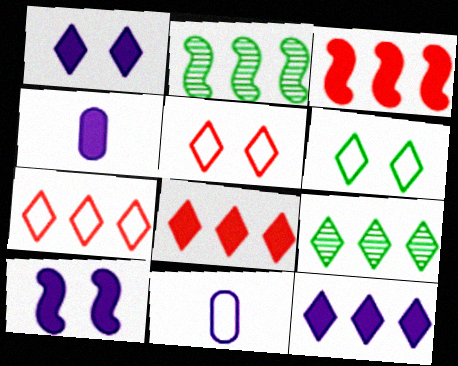[[2, 4, 5], 
[4, 10, 12], 
[7, 9, 12]]